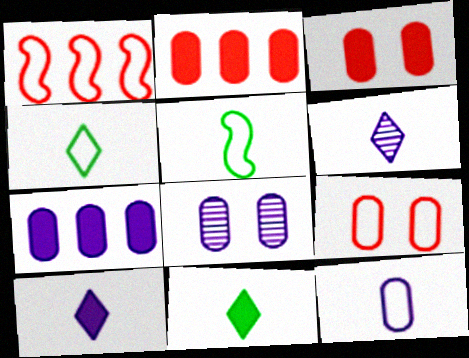[[1, 8, 11], 
[7, 8, 12]]